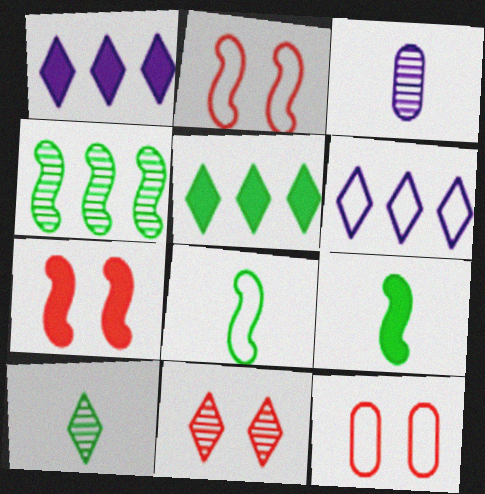[[2, 3, 5], 
[3, 4, 11], 
[6, 8, 12], 
[7, 11, 12]]